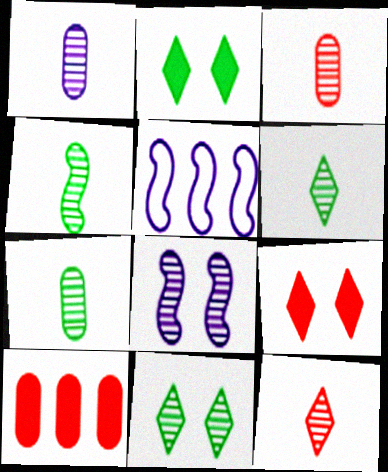[[1, 3, 7], 
[1, 4, 12], 
[2, 3, 5], 
[4, 6, 7], 
[5, 7, 9]]